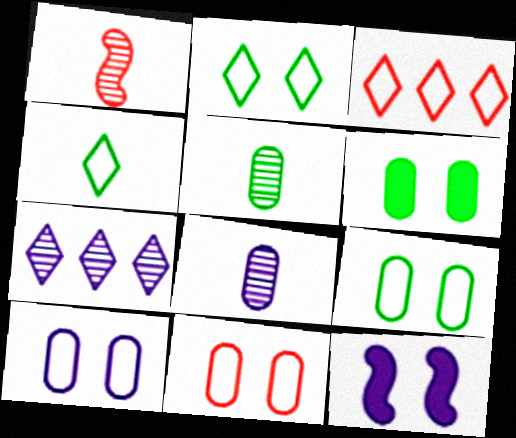[[3, 5, 12], 
[9, 10, 11]]